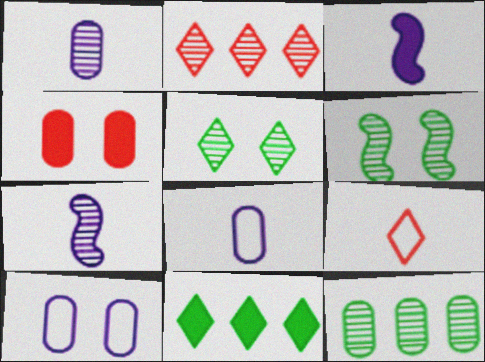[[1, 2, 6], 
[3, 4, 11], 
[4, 8, 12]]